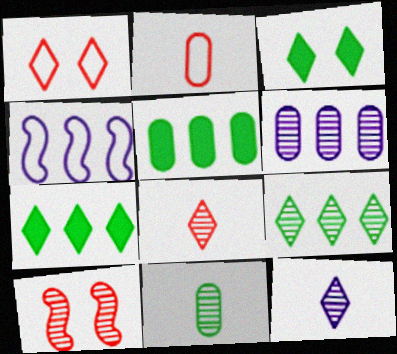[[1, 7, 12]]